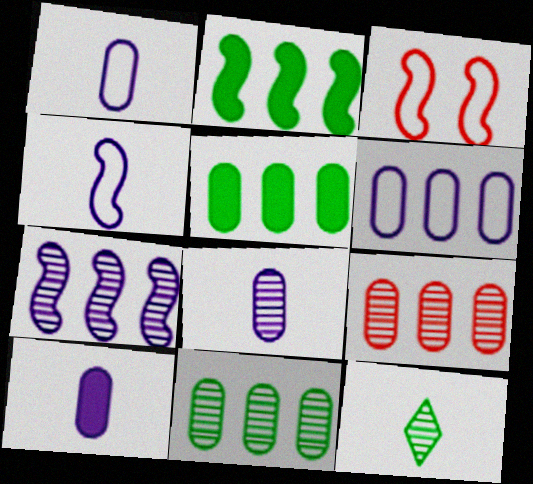[[1, 8, 10], 
[5, 6, 9]]